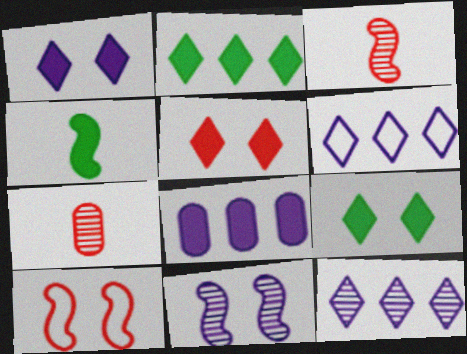[[1, 5, 9], 
[4, 5, 8]]